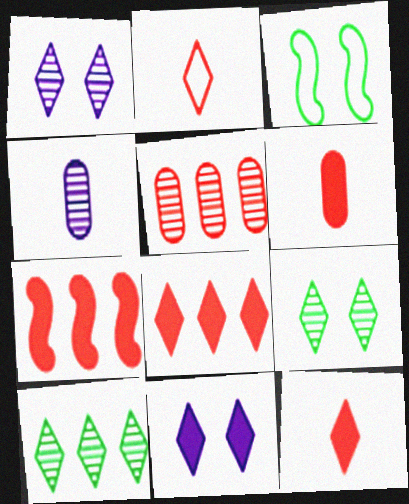[[2, 10, 11], 
[3, 4, 8]]